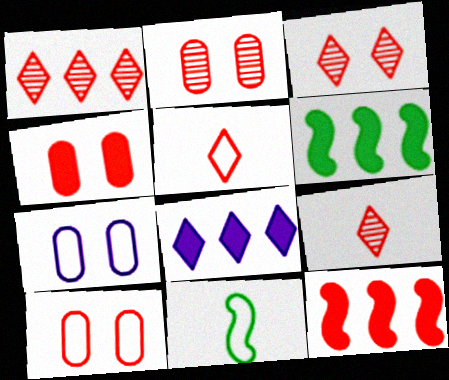[[1, 3, 9], 
[2, 4, 10], 
[2, 5, 12], 
[2, 8, 11], 
[6, 7, 9], 
[9, 10, 12]]